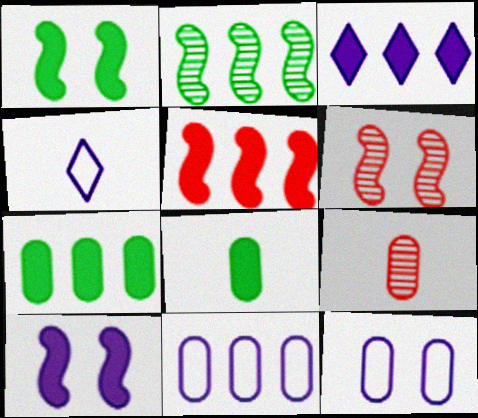[[3, 5, 7], 
[4, 6, 7], 
[7, 9, 12]]